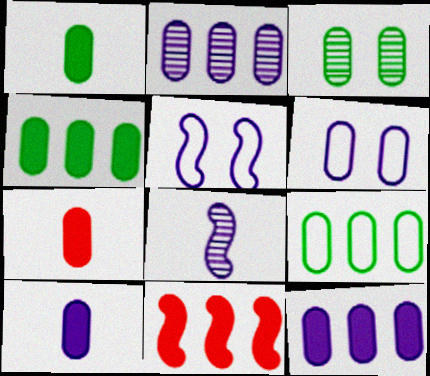[[1, 3, 9], 
[1, 7, 10], 
[2, 6, 10]]